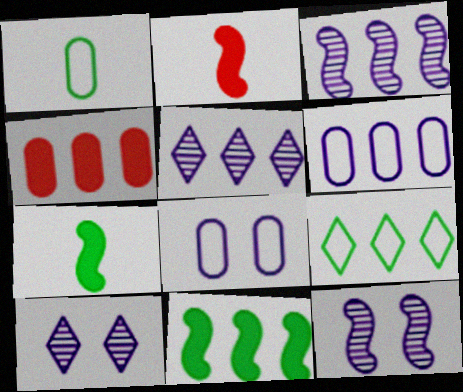[[3, 4, 9]]